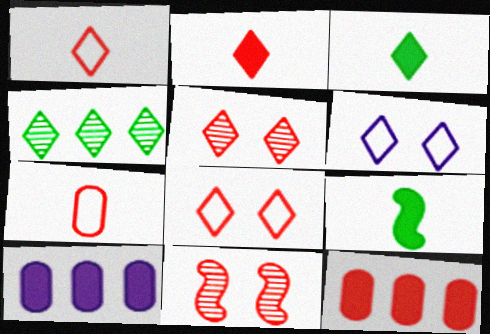[[1, 11, 12], 
[2, 4, 6]]